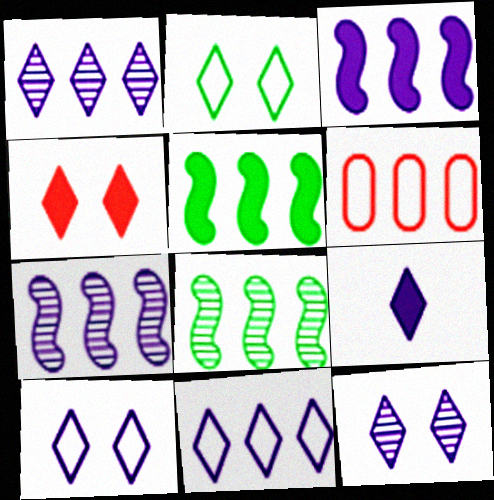[[1, 5, 6], 
[1, 9, 10], 
[2, 4, 12], 
[9, 11, 12]]